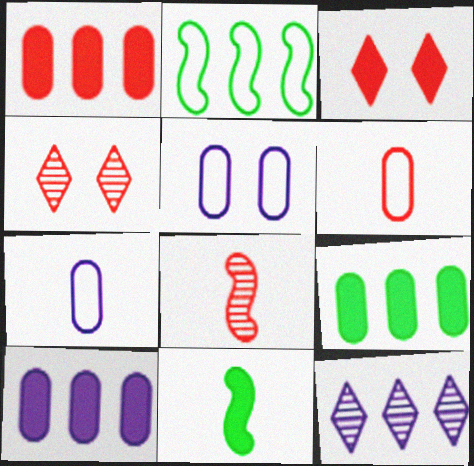[[1, 2, 12], 
[1, 9, 10], 
[3, 10, 11]]